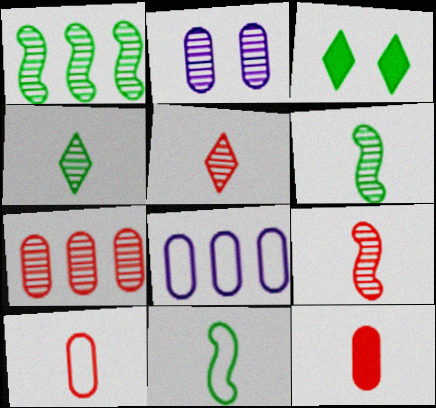[[1, 2, 5], 
[3, 8, 9]]